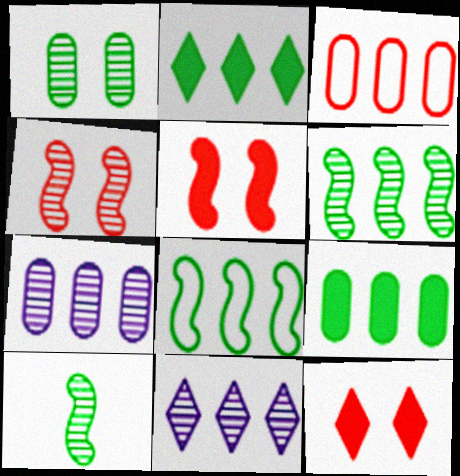[[3, 7, 9]]